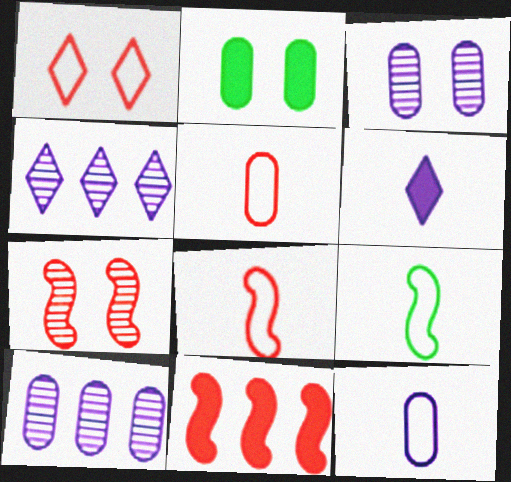[[2, 4, 8], 
[2, 5, 10], 
[2, 6, 11], 
[7, 8, 11]]